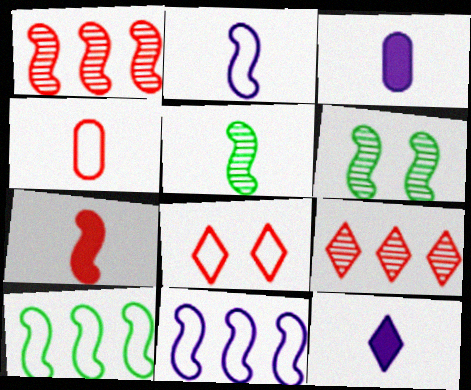[[2, 5, 7], 
[4, 5, 12], 
[6, 7, 11]]